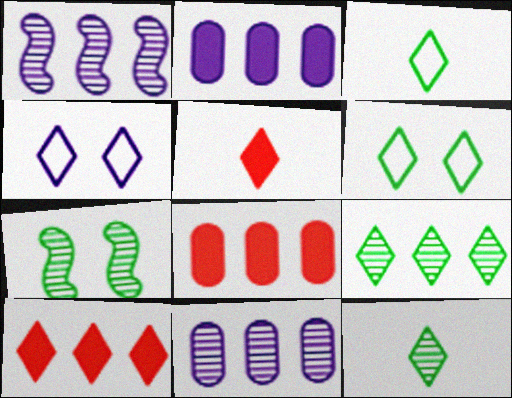[[4, 5, 9], 
[4, 10, 12]]